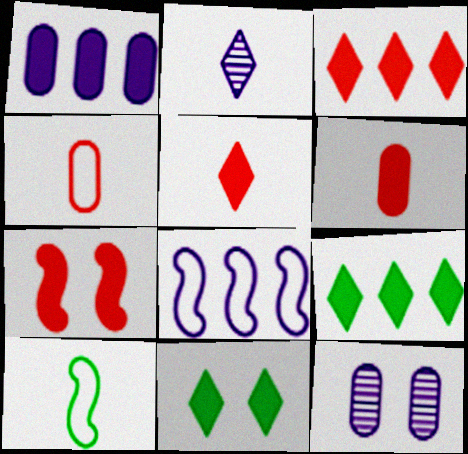[[2, 6, 10], 
[3, 6, 7], 
[3, 10, 12]]